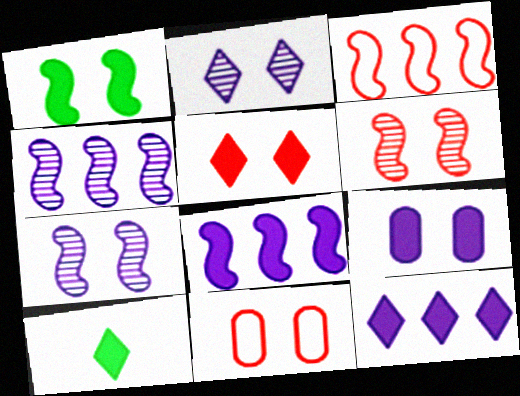[[1, 2, 11], 
[1, 5, 9], 
[4, 10, 11], 
[5, 6, 11], 
[5, 10, 12]]